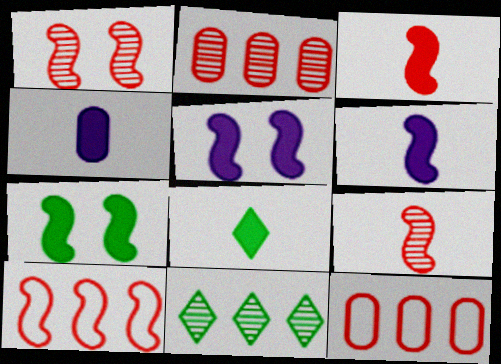[[1, 3, 10], 
[3, 4, 8]]